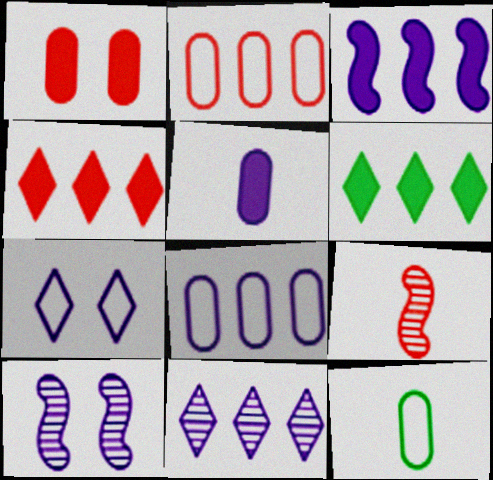[[3, 8, 11], 
[4, 10, 12]]